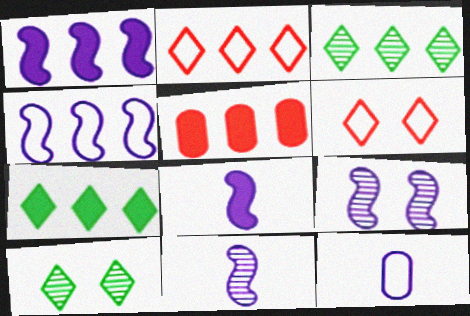[[1, 5, 7], 
[3, 4, 5], 
[4, 8, 9]]